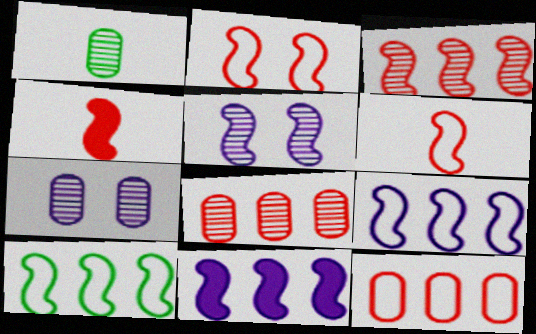[[1, 7, 8], 
[2, 3, 4], 
[3, 10, 11], 
[4, 5, 10]]